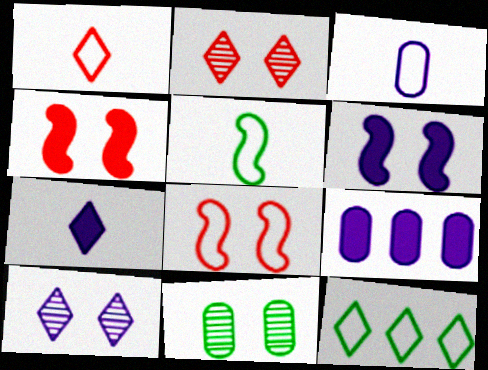[[1, 3, 5], 
[2, 5, 9], 
[2, 7, 12], 
[3, 8, 12], 
[6, 7, 9]]